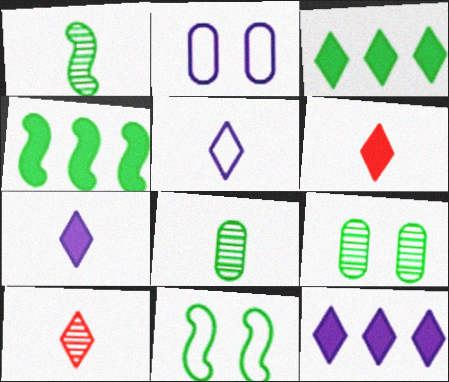[[1, 4, 11], 
[2, 4, 10], 
[3, 8, 11]]